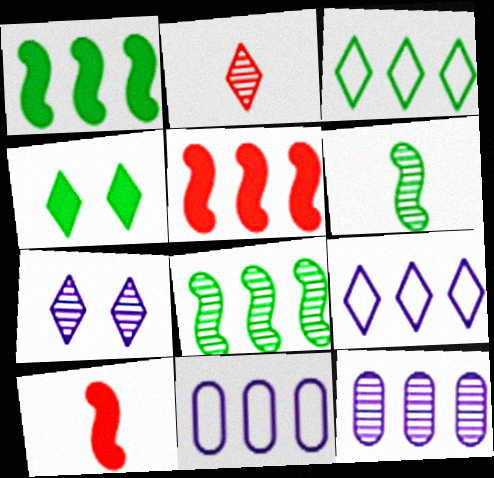[[2, 4, 9], 
[3, 5, 12]]